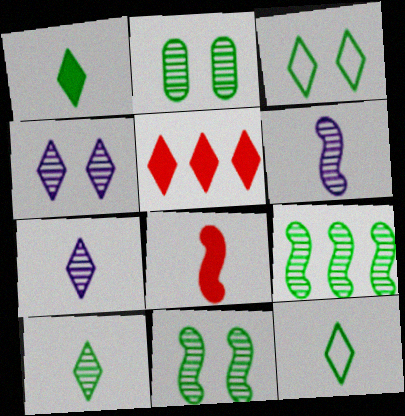[[1, 10, 12], 
[2, 9, 10], 
[3, 5, 7], 
[4, 5, 12]]